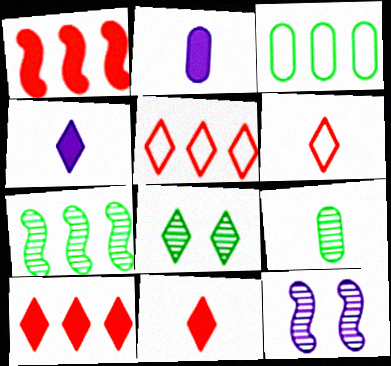[[3, 11, 12], 
[4, 5, 8], 
[7, 8, 9]]